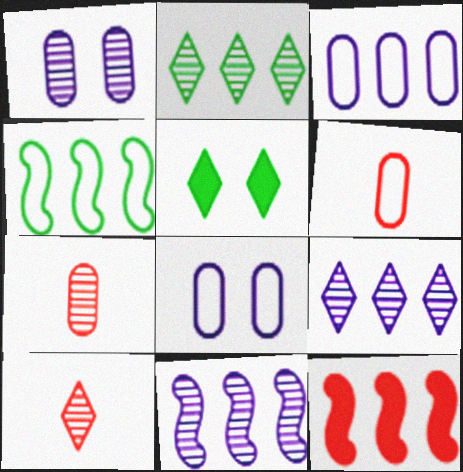[[2, 3, 12], 
[4, 11, 12], 
[5, 6, 11]]